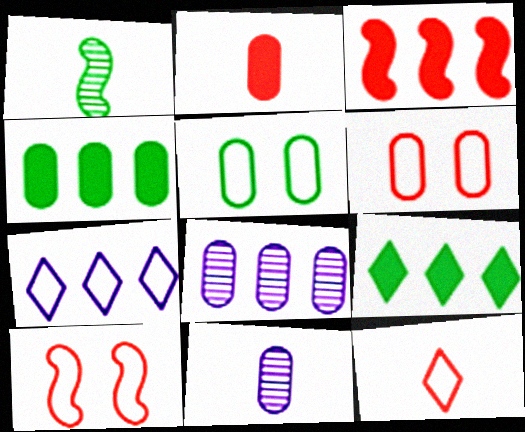[[1, 5, 9], 
[2, 5, 8], 
[4, 6, 11], 
[9, 10, 11]]